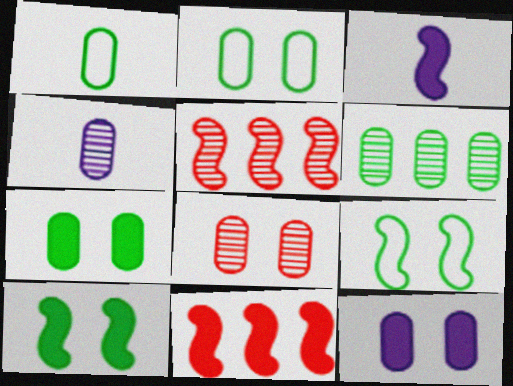[[1, 6, 7], 
[2, 8, 12], 
[3, 5, 9], 
[3, 10, 11], 
[4, 6, 8]]